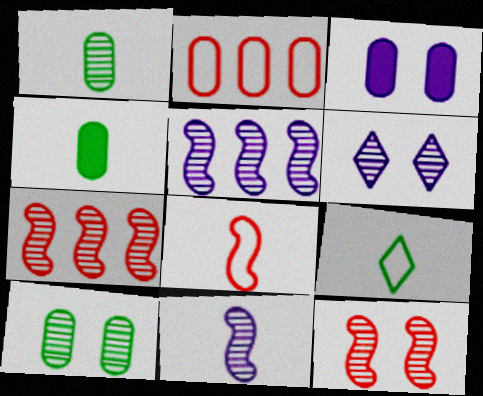[[1, 2, 3], 
[1, 6, 7], 
[3, 7, 9], 
[6, 10, 12]]